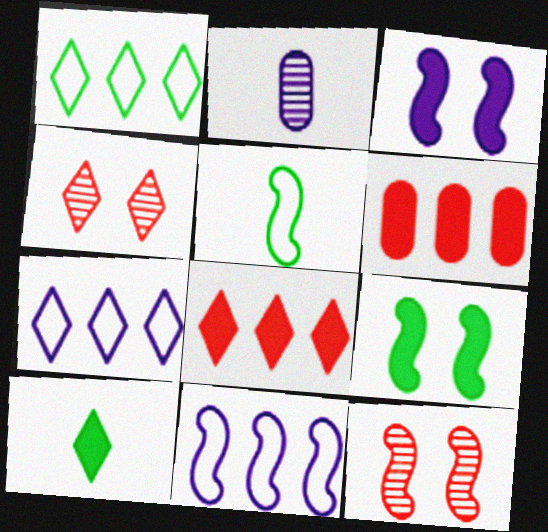[[2, 3, 7], 
[3, 6, 10], 
[4, 7, 10]]